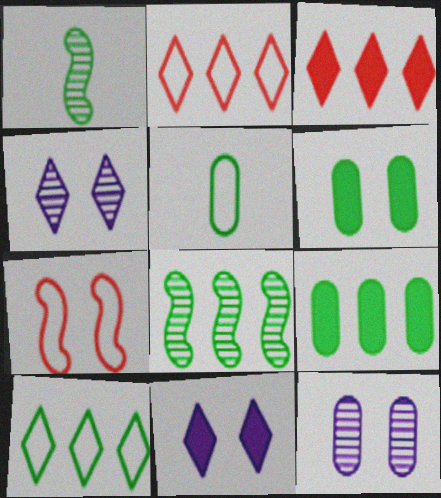[[1, 6, 10], 
[4, 6, 7], 
[8, 9, 10]]